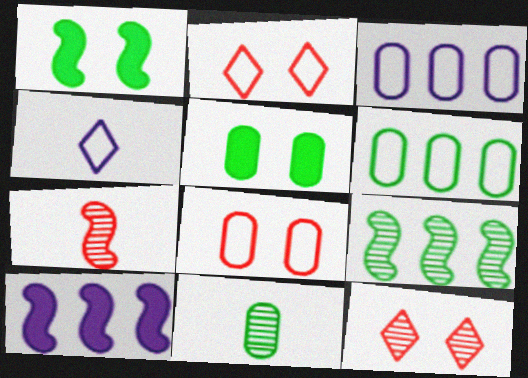[[2, 10, 11], 
[5, 6, 11]]